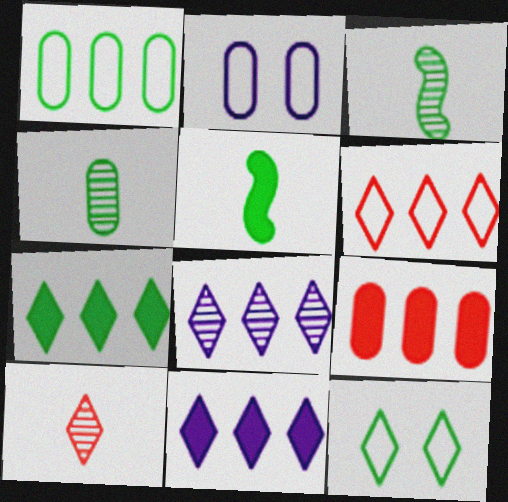[[2, 4, 9], 
[6, 7, 8], 
[10, 11, 12]]